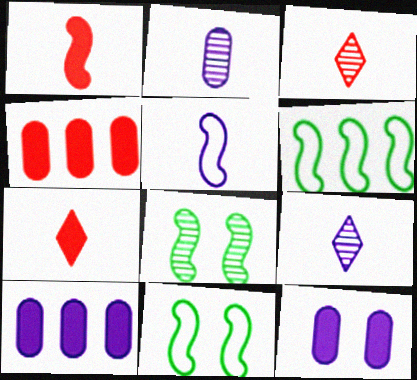[[3, 6, 12], 
[3, 10, 11], 
[4, 9, 11]]